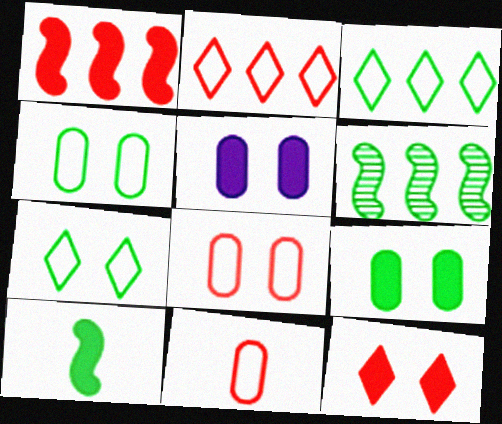[]